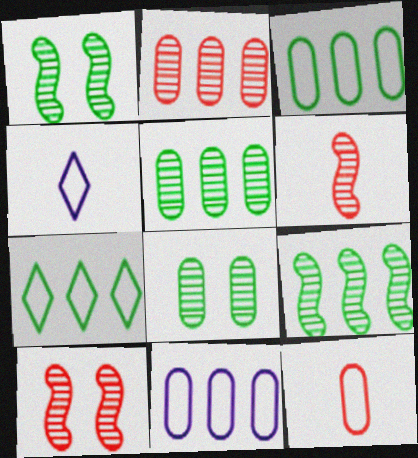[]